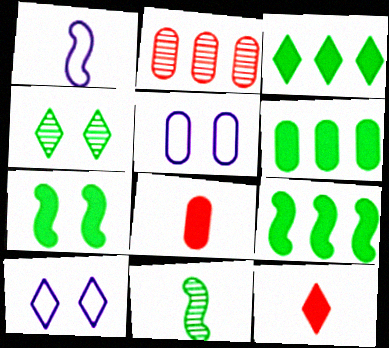[[3, 6, 9]]